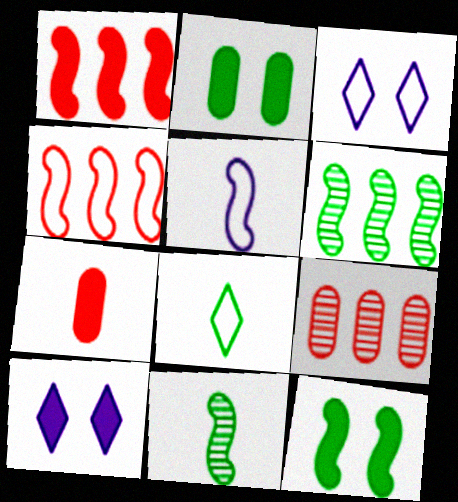[[2, 6, 8], 
[3, 6, 7]]